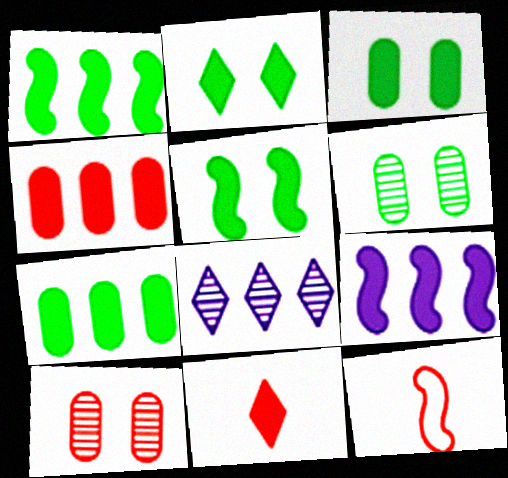[[2, 3, 5], 
[3, 8, 12], 
[3, 9, 11]]